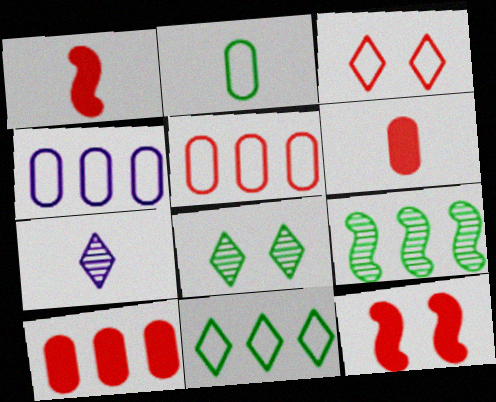[[1, 2, 7], 
[1, 4, 8]]